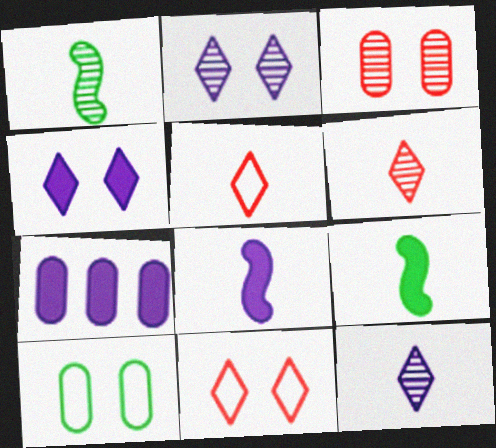[[1, 7, 11], 
[4, 7, 8]]